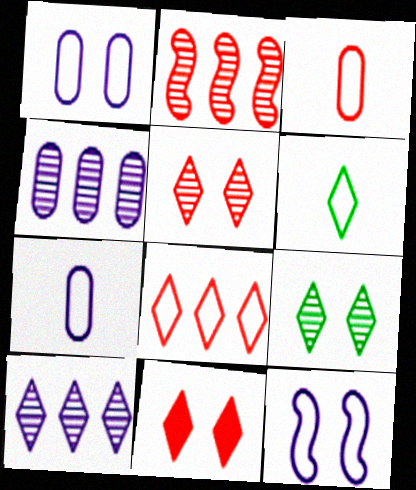[[2, 3, 11], 
[6, 10, 11]]